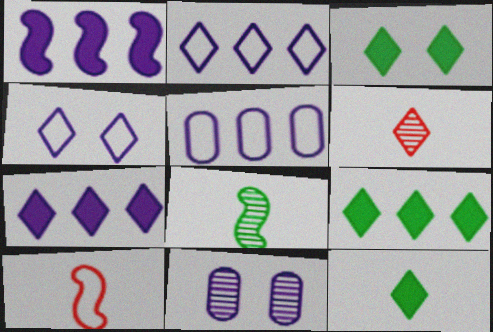[[2, 3, 6], 
[3, 9, 12], 
[4, 6, 9], 
[9, 10, 11]]